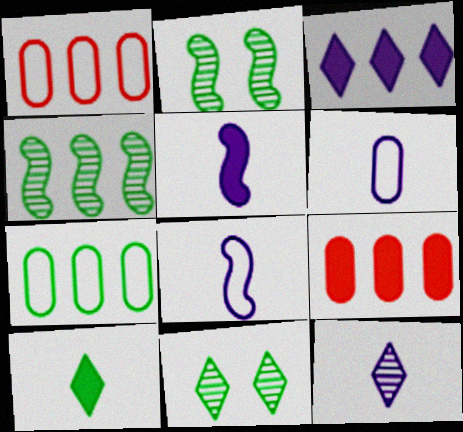[[1, 3, 4], 
[1, 5, 11], 
[2, 7, 10], 
[5, 6, 12], 
[8, 9, 11]]